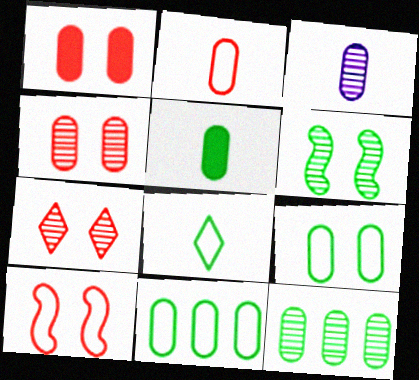[[1, 3, 11], 
[1, 7, 10], 
[2, 3, 5], 
[3, 4, 12], 
[5, 9, 12]]